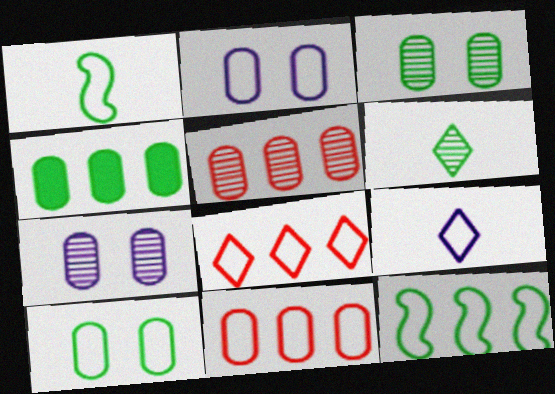[[1, 2, 8]]